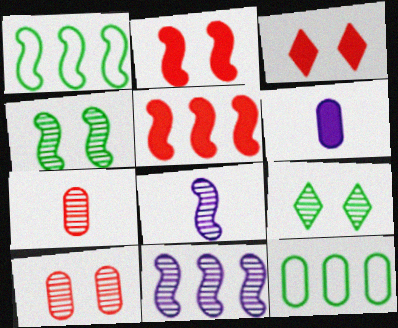[[1, 2, 8], 
[1, 5, 11], 
[3, 8, 12], 
[6, 10, 12], 
[7, 9, 11]]